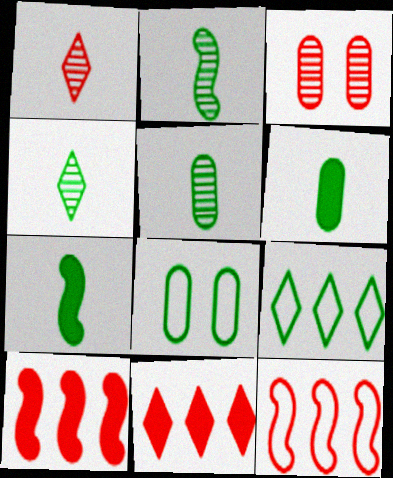[[2, 4, 5]]